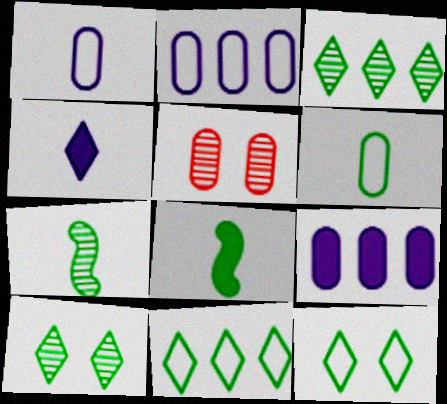[[5, 6, 9]]